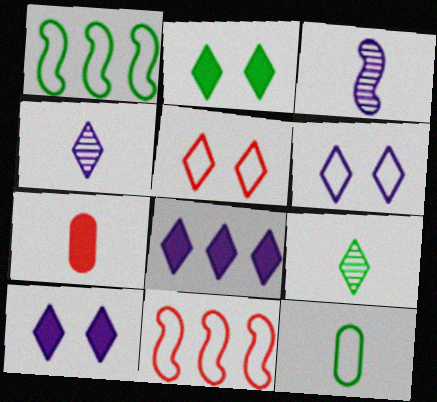[[4, 6, 8], 
[5, 8, 9], 
[6, 11, 12]]